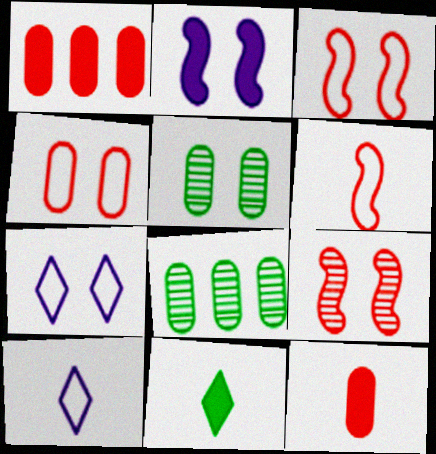[[1, 2, 11]]